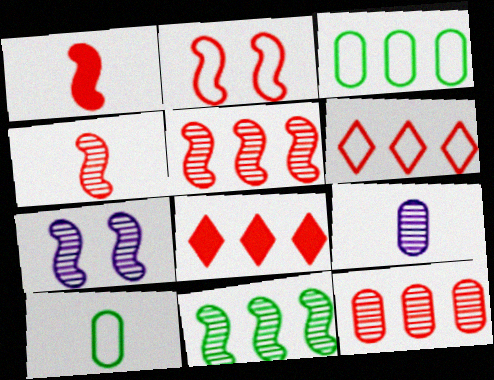[[1, 2, 5], 
[4, 7, 11], 
[7, 8, 10]]